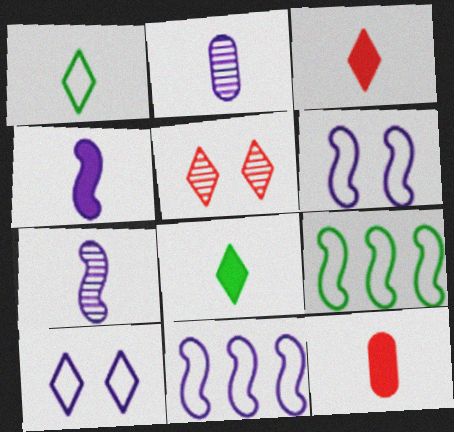[[1, 7, 12], 
[4, 8, 12]]